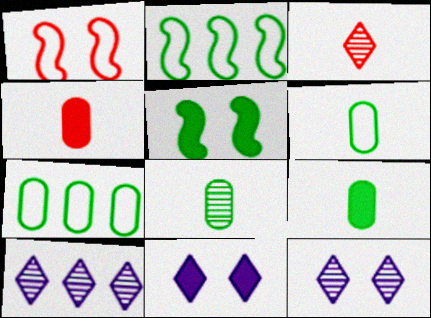[[1, 9, 10], 
[2, 4, 12], 
[6, 8, 9]]